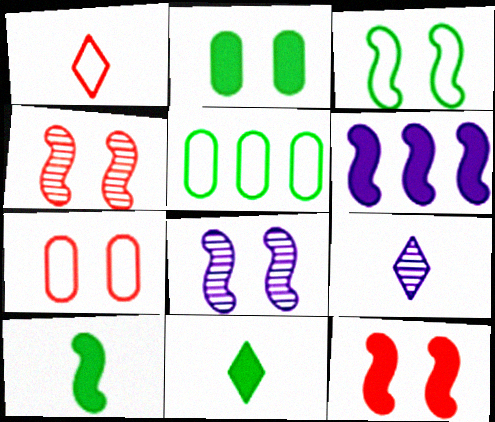[[1, 9, 11], 
[3, 8, 12], 
[5, 9, 12], 
[6, 10, 12]]